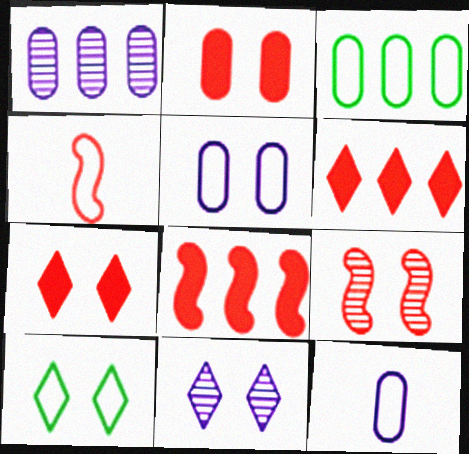[[4, 8, 9], 
[7, 10, 11]]